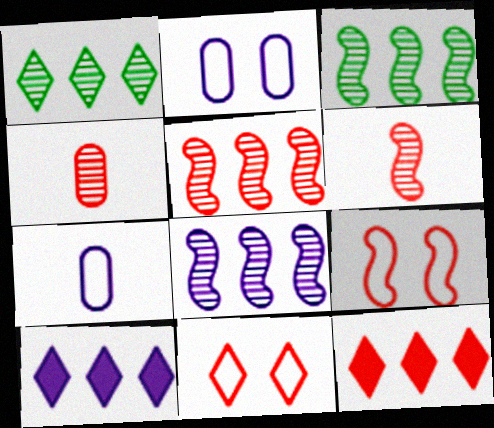[[3, 5, 8], 
[4, 9, 12]]